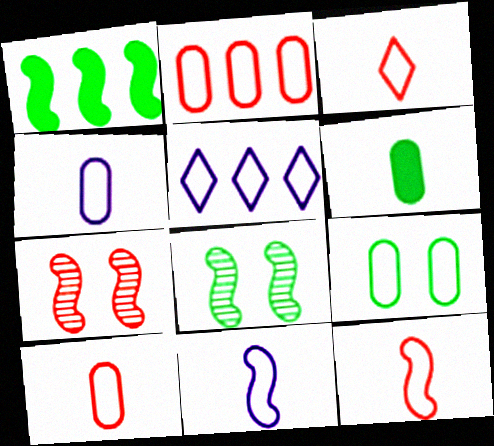[[1, 7, 11], 
[2, 4, 9], 
[3, 10, 12], 
[5, 6, 7], 
[5, 9, 12]]